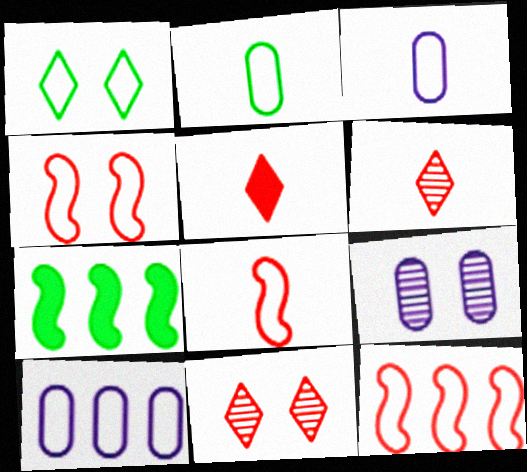[[1, 3, 12], 
[1, 8, 10], 
[3, 7, 11], 
[4, 8, 12]]